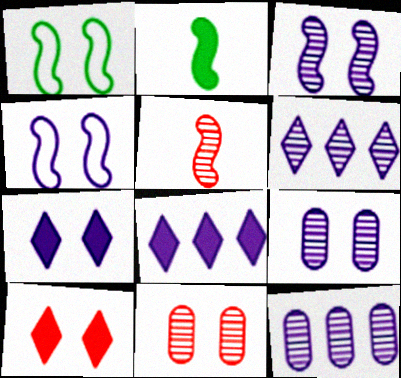[[1, 7, 11], 
[1, 9, 10], 
[4, 7, 9]]